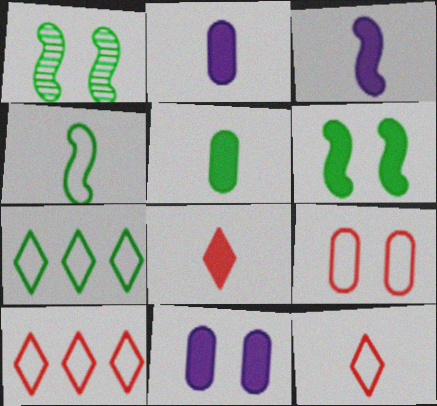[[1, 2, 10], 
[1, 5, 7], 
[3, 5, 8]]